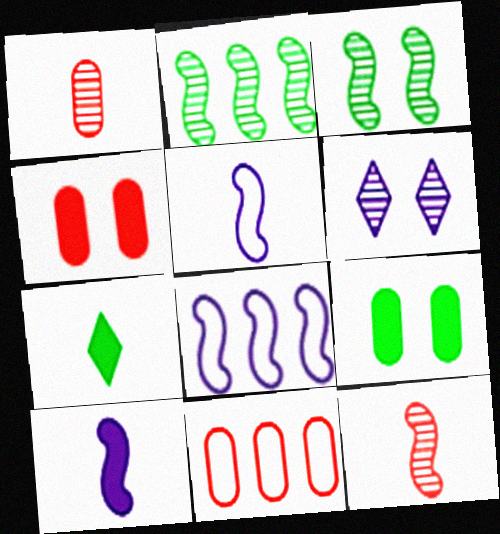[[1, 2, 6], 
[1, 4, 11], 
[1, 5, 7]]